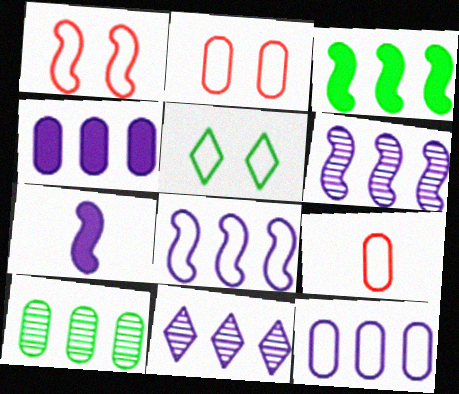[[4, 8, 11], 
[5, 8, 9]]